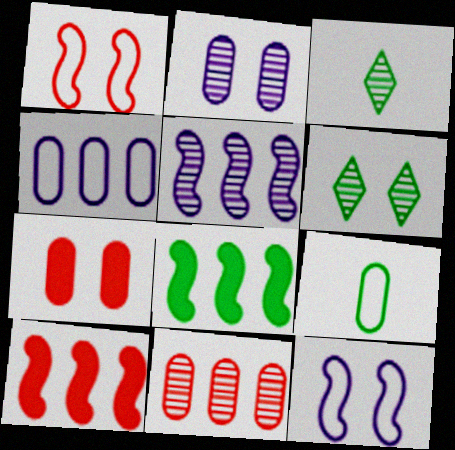[[6, 7, 12], 
[6, 8, 9]]